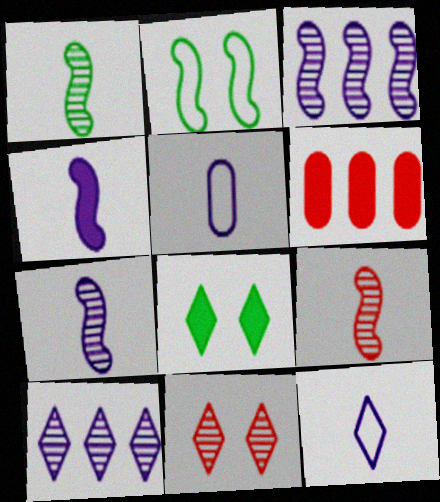[[1, 7, 9], 
[4, 6, 8]]